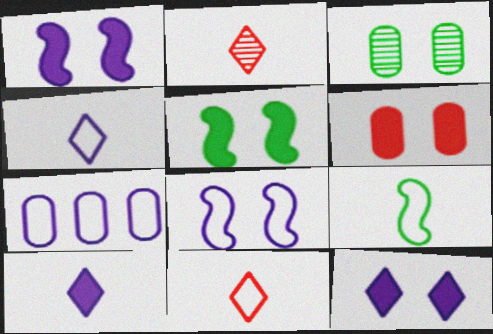[[2, 5, 7], 
[4, 7, 8], 
[5, 6, 12]]